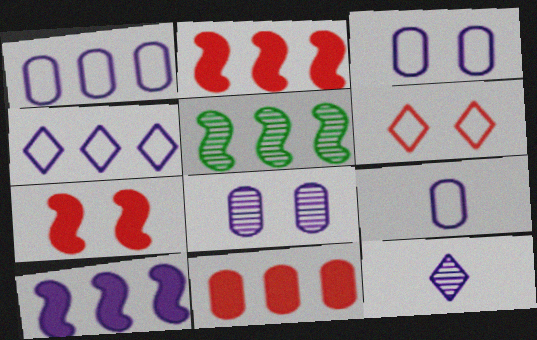[[1, 3, 9], 
[3, 10, 12], 
[4, 5, 11]]